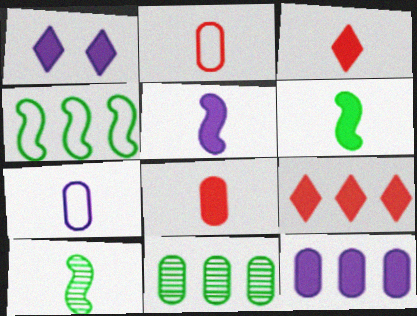[[1, 5, 12], 
[3, 7, 10]]